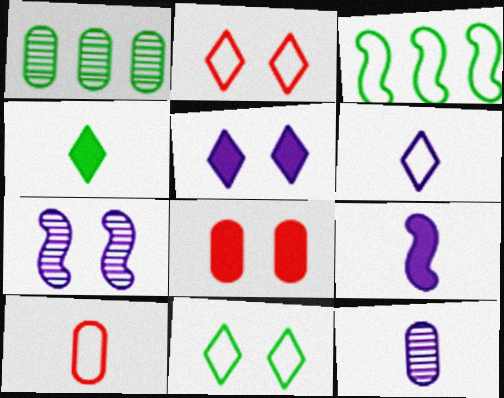[[1, 2, 9], 
[6, 9, 12], 
[7, 8, 11]]